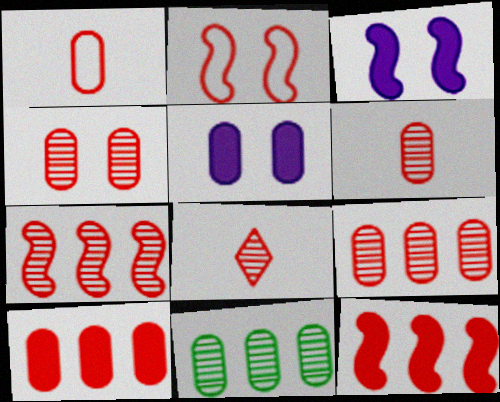[[1, 4, 10], 
[1, 5, 11], 
[2, 8, 10], 
[4, 6, 9], 
[4, 7, 8]]